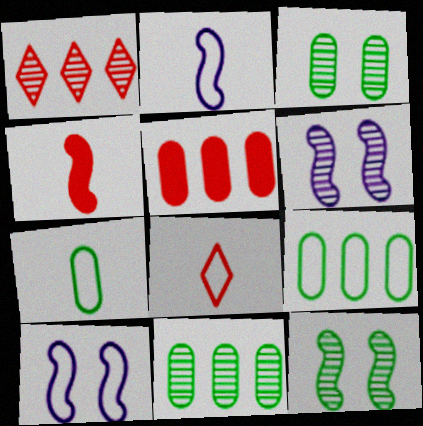[[2, 7, 8], 
[8, 9, 10]]